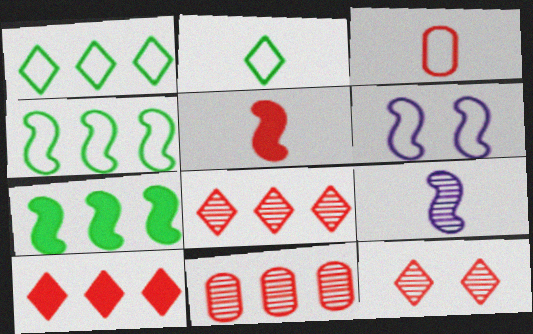[[1, 3, 6]]